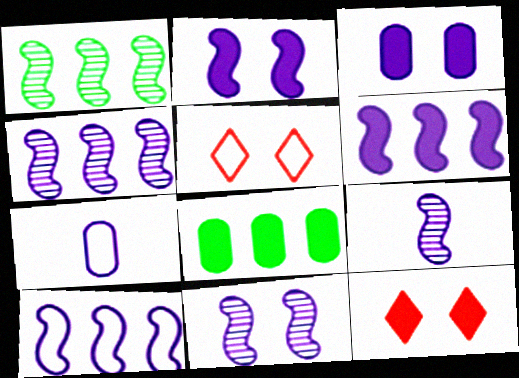[[1, 7, 12], 
[2, 9, 10], 
[4, 6, 10], 
[4, 9, 11], 
[5, 8, 9]]